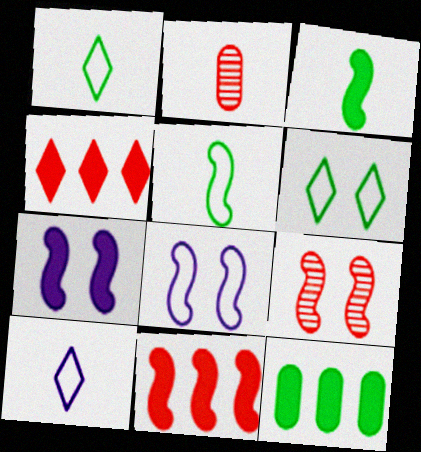[[2, 3, 10], 
[3, 7, 11], 
[9, 10, 12]]